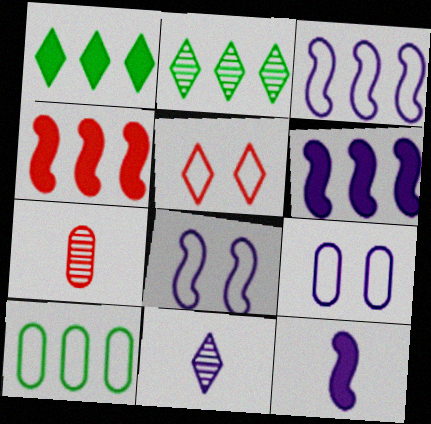[[1, 5, 11], 
[1, 7, 8], 
[4, 5, 7], 
[6, 9, 11]]